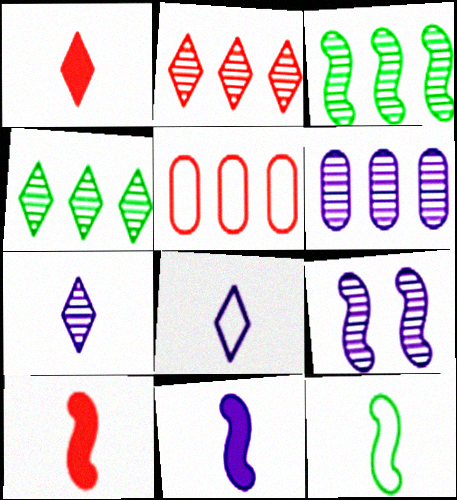[[2, 3, 6], 
[6, 7, 9]]